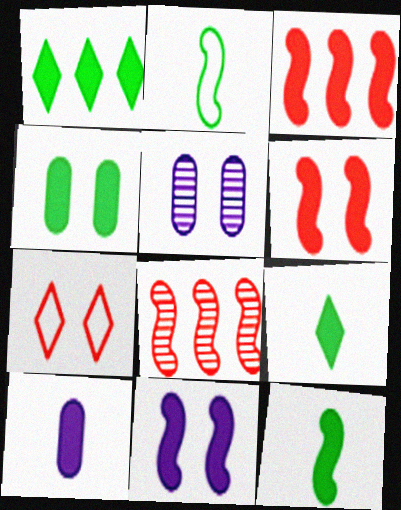[[1, 4, 12], 
[1, 6, 10], 
[2, 8, 11], 
[3, 11, 12]]